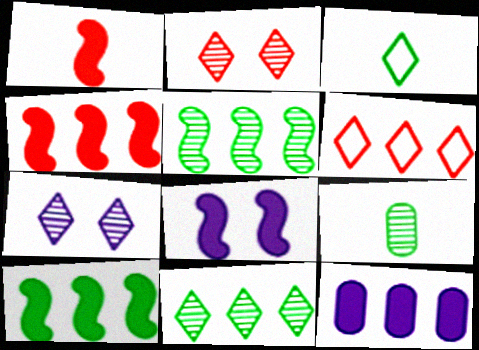[[1, 8, 10], 
[5, 6, 12], 
[6, 8, 9]]